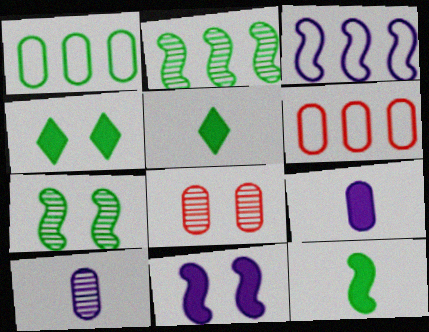[[1, 5, 7], 
[1, 8, 9], 
[3, 5, 8]]